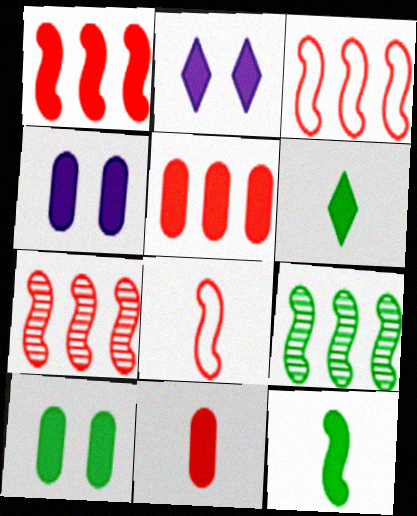[[1, 3, 7], 
[1, 4, 6], 
[2, 5, 12]]